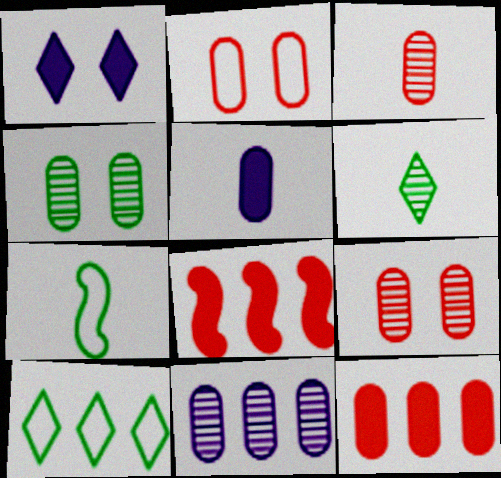[[2, 3, 12], 
[3, 4, 11], 
[8, 10, 11]]